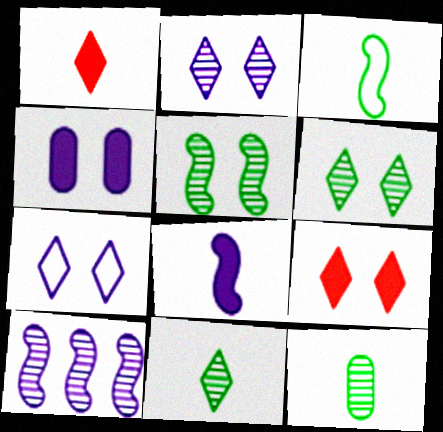[[6, 7, 9]]